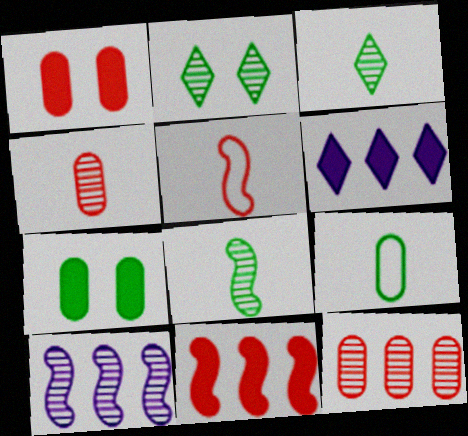[[2, 4, 10]]